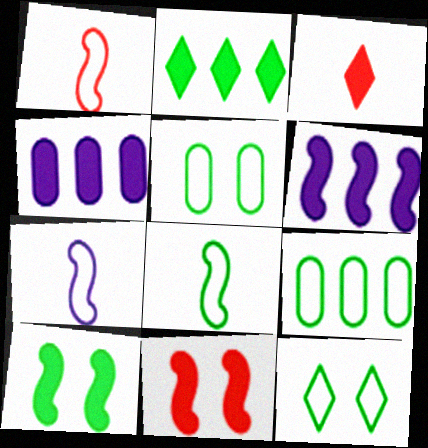[[1, 7, 8], 
[3, 4, 10], 
[8, 9, 12]]